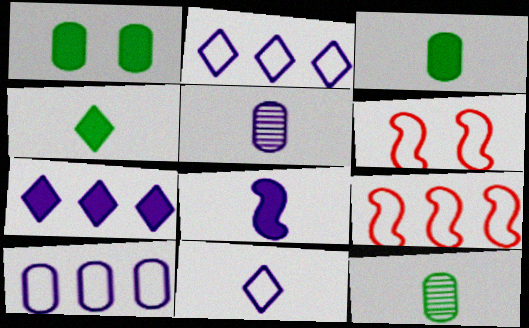[[5, 8, 11], 
[6, 7, 12]]